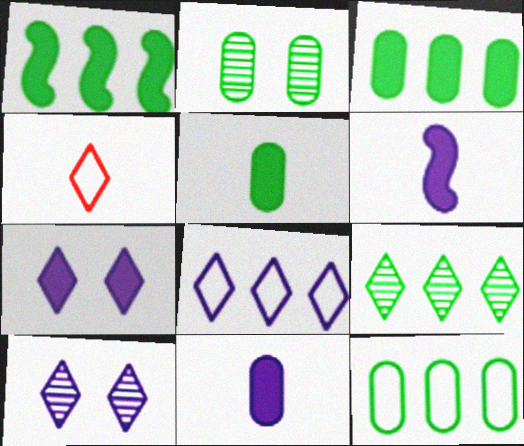[[1, 9, 12], 
[2, 5, 12], 
[4, 7, 9]]